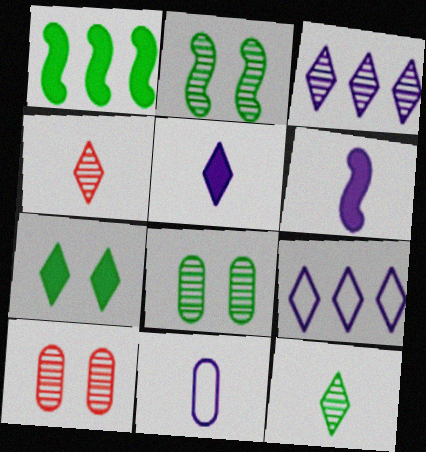[[4, 7, 9]]